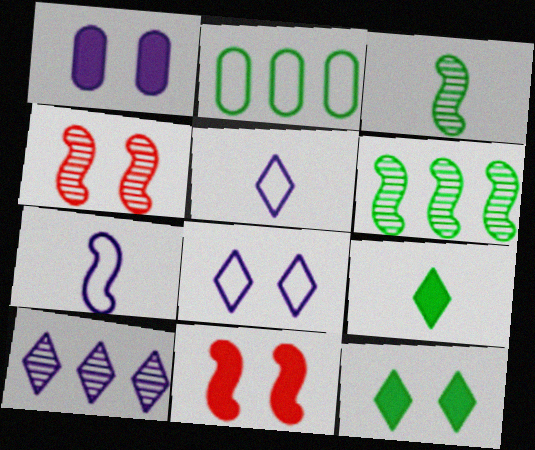[[1, 7, 10], 
[1, 11, 12], 
[2, 3, 12], 
[6, 7, 11]]